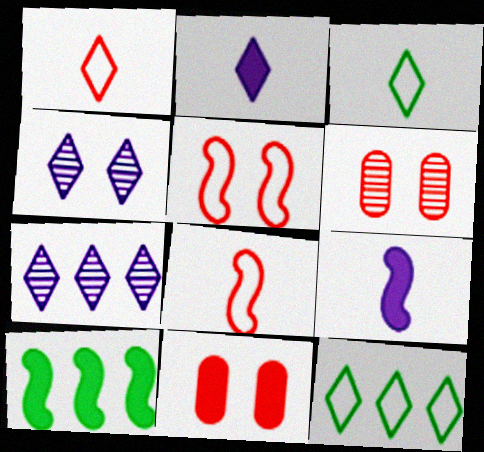[[2, 10, 11], 
[6, 9, 12]]